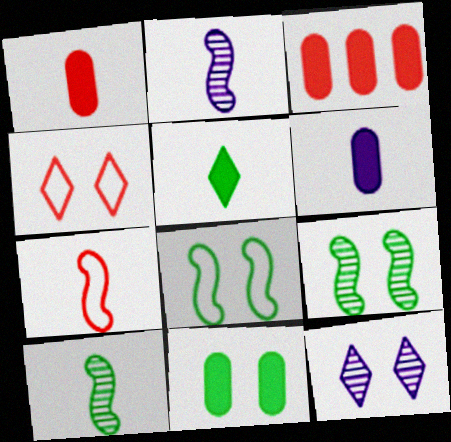[[3, 6, 11]]